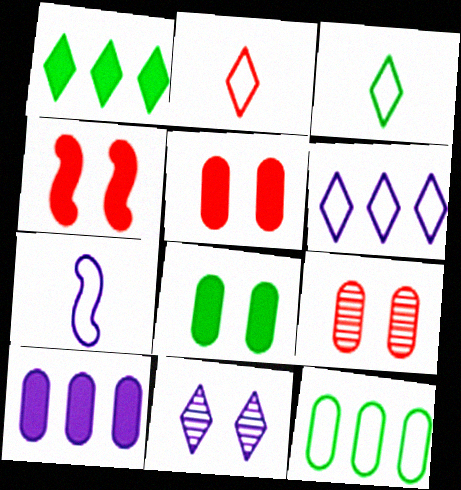[[1, 2, 11], 
[1, 7, 9], 
[7, 10, 11]]